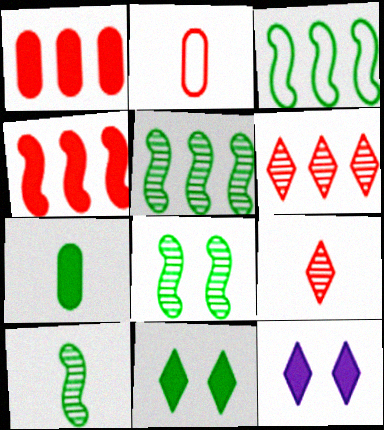[[2, 5, 12], 
[4, 7, 12], 
[5, 8, 10]]